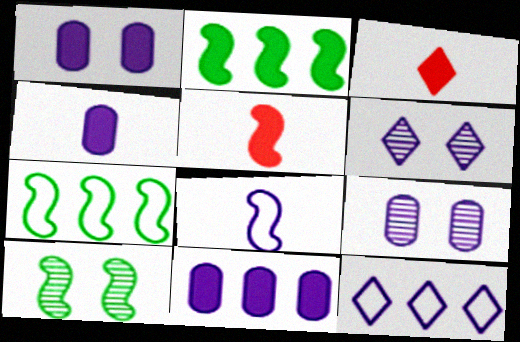[[1, 2, 3], 
[1, 4, 11], 
[3, 7, 9], 
[6, 8, 11]]